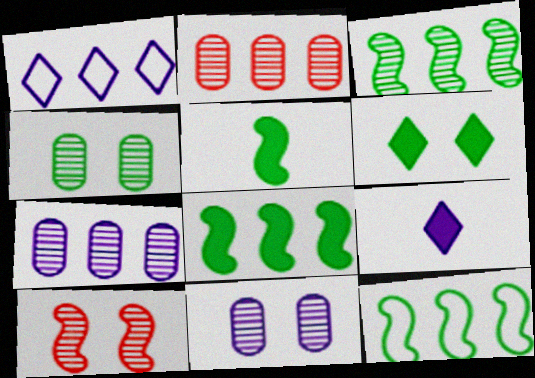[[1, 2, 8], 
[3, 8, 12]]